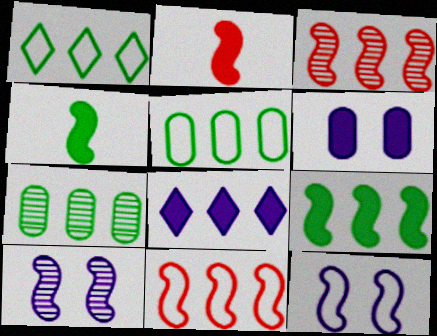[[1, 7, 9], 
[3, 4, 12], 
[3, 5, 8], 
[4, 10, 11], 
[7, 8, 11]]